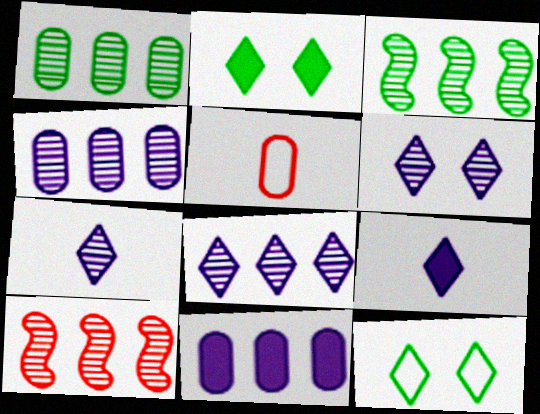[[1, 8, 10], 
[6, 7, 8]]